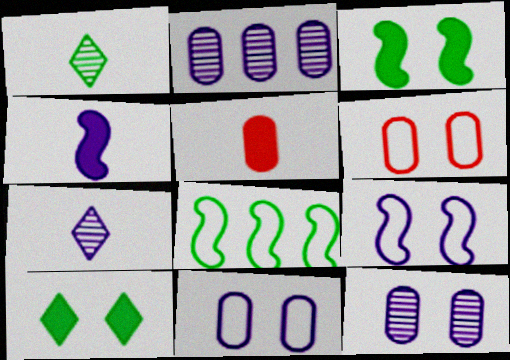[]